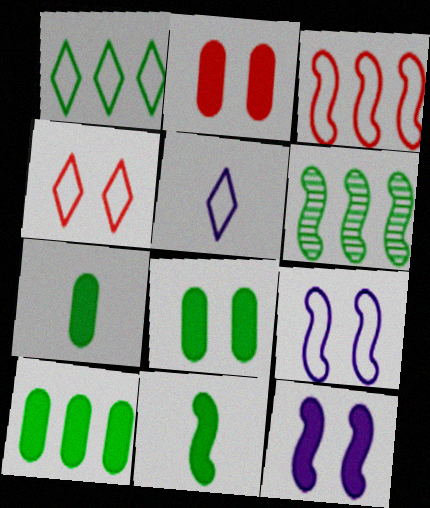[[1, 4, 5], 
[1, 6, 10], 
[2, 5, 6], 
[7, 8, 10]]